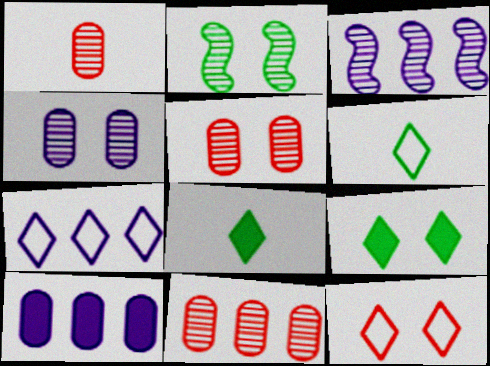[[1, 5, 11], 
[3, 7, 10], 
[6, 7, 12]]